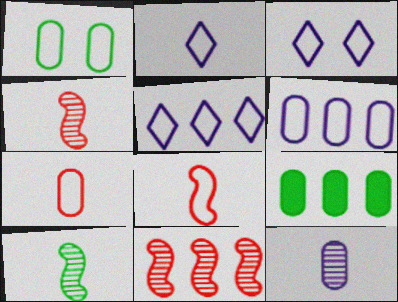[[1, 5, 8], 
[1, 6, 7], 
[2, 3, 5], 
[3, 4, 9], 
[5, 9, 11]]